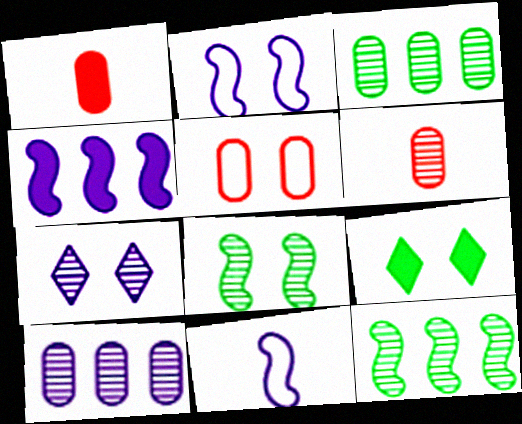[[1, 4, 9], 
[6, 7, 12]]